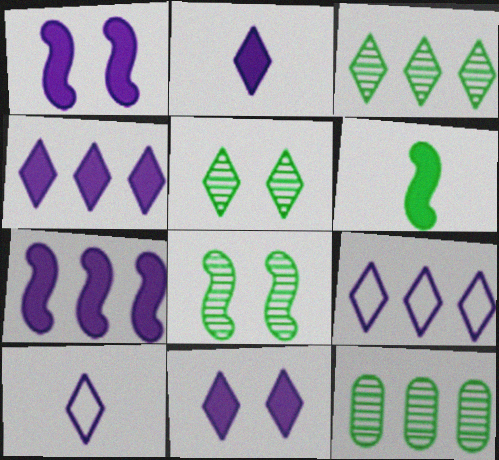[[2, 4, 11]]